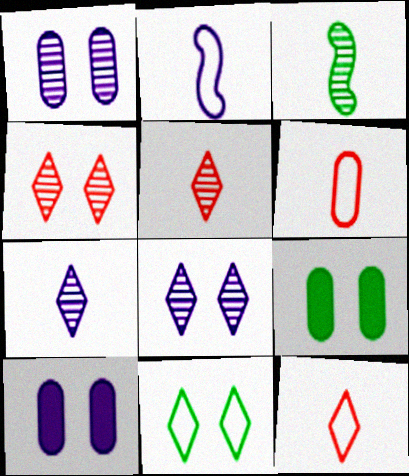[]